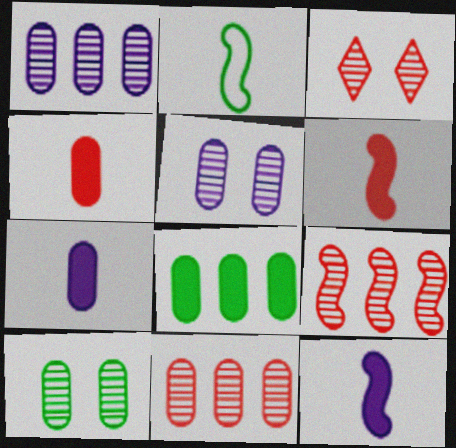[]